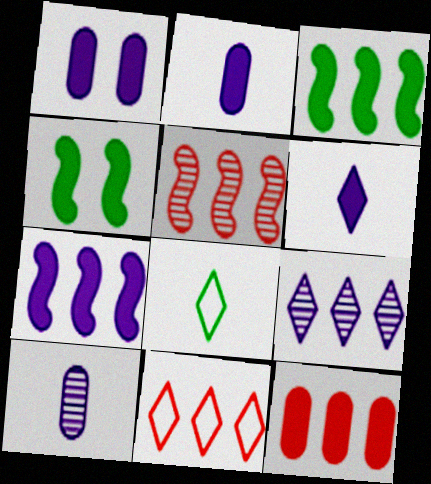[[1, 5, 8], 
[1, 6, 7], 
[4, 6, 12], 
[4, 10, 11], 
[5, 11, 12]]